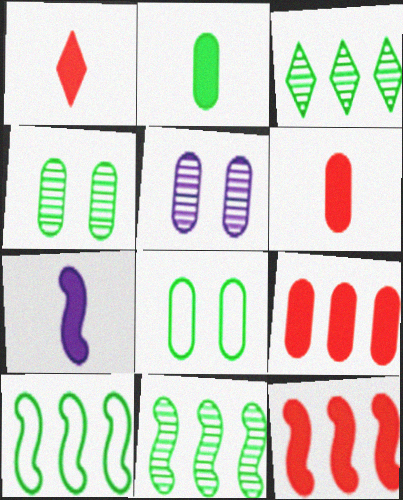[[1, 2, 7], 
[1, 5, 10]]